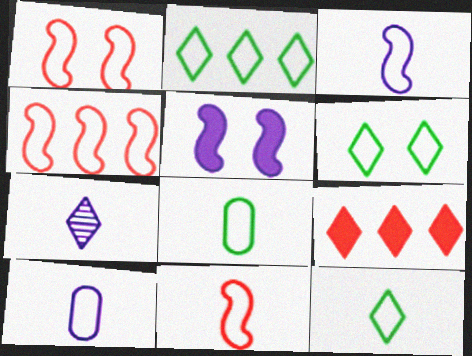[[1, 2, 10], 
[1, 4, 11], 
[2, 6, 12], 
[4, 6, 10], 
[6, 7, 9], 
[10, 11, 12]]